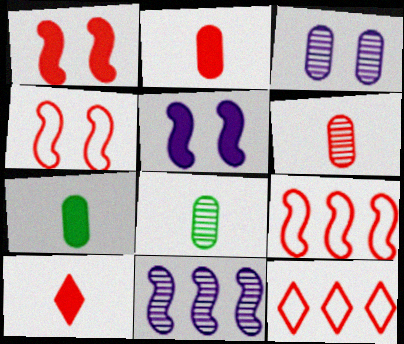[[1, 6, 12], 
[5, 8, 12]]